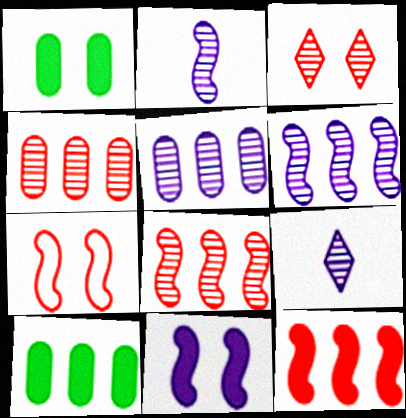[[7, 9, 10]]